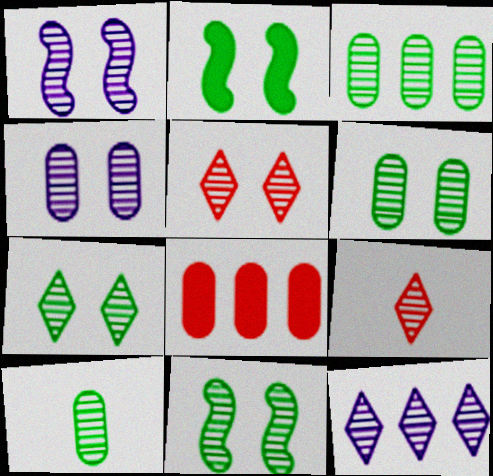[[1, 3, 9], 
[1, 5, 6], 
[3, 6, 10], 
[4, 5, 11], 
[6, 7, 11], 
[7, 9, 12]]